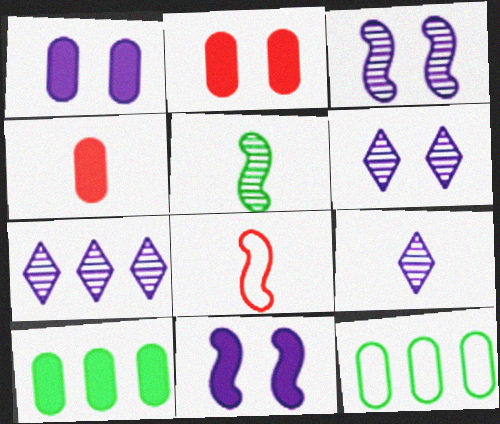[[1, 4, 10], 
[6, 7, 9], 
[6, 8, 10]]